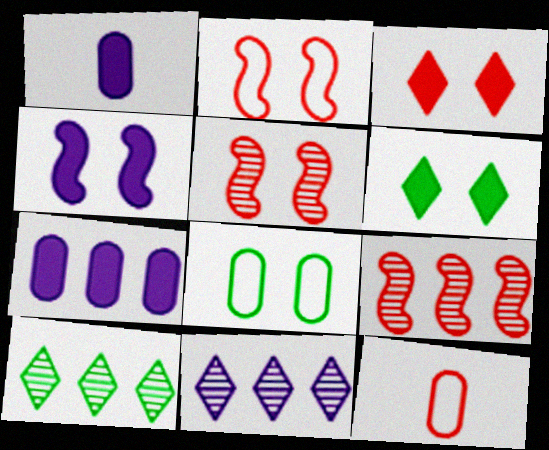[[1, 2, 10], 
[3, 9, 12], 
[4, 10, 12]]